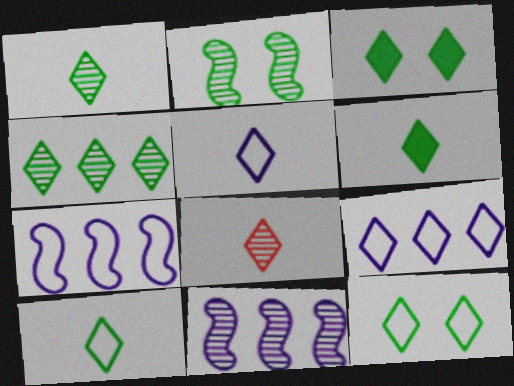[[1, 6, 10], 
[3, 4, 10], 
[3, 8, 9], 
[4, 6, 12], 
[5, 6, 8]]